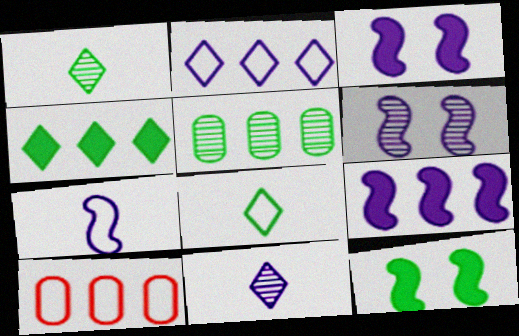[[1, 3, 10], 
[5, 8, 12], 
[6, 7, 9], 
[10, 11, 12]]